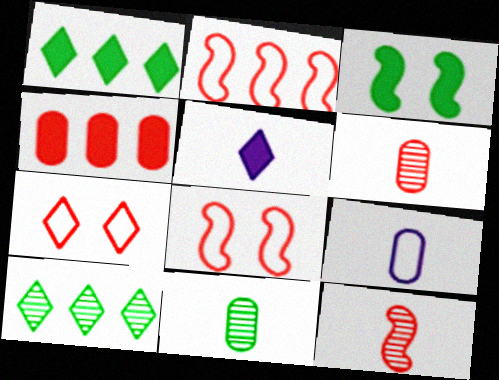[[3, 4, 5], 
[4, 7, 12], 
[5, 7, 10]]